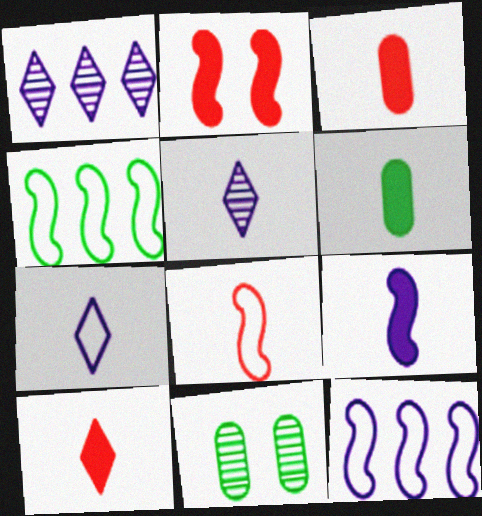[[5, 6, 8], 
[6, 9, 10], 
[10, 11, 12]]